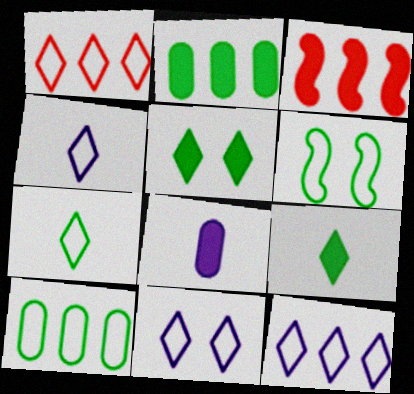[[1, 7, 11], 
[3, 5, 8], 
[4, 11, 12], 
[6, 7, 10]]